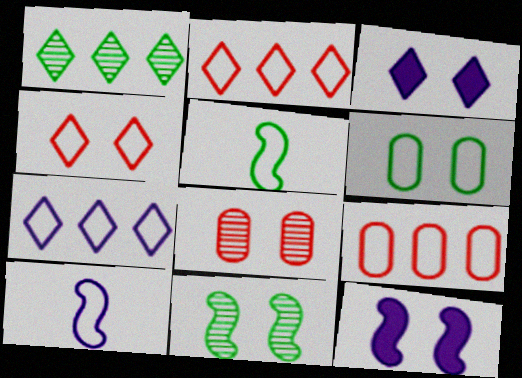[[2, 6, 10]]